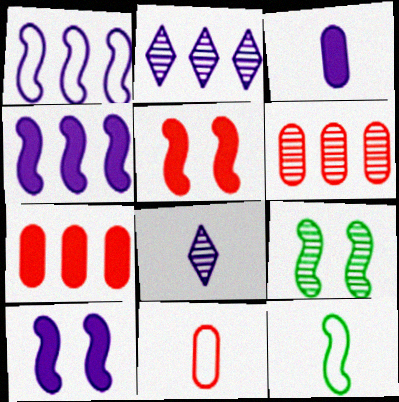[[6, 8, 9]]